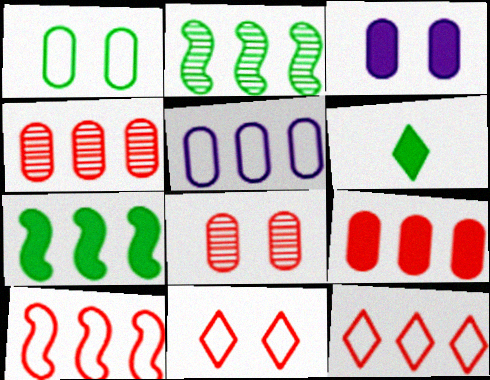[[1, 2, 6], 
[1, 3, 8]]